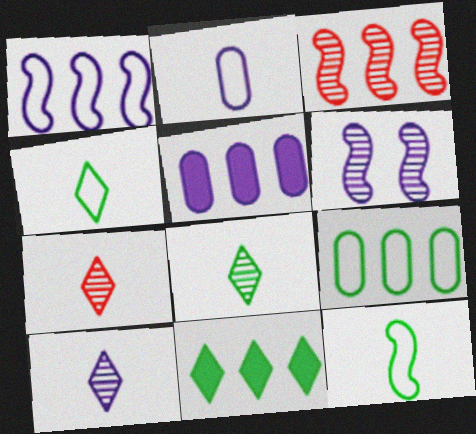[[7, 8, 10]]